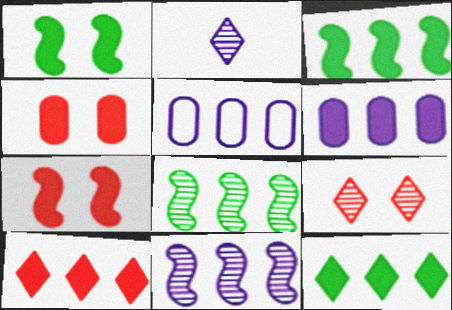[[3, 6, 10], 
[5, 8, 10]]